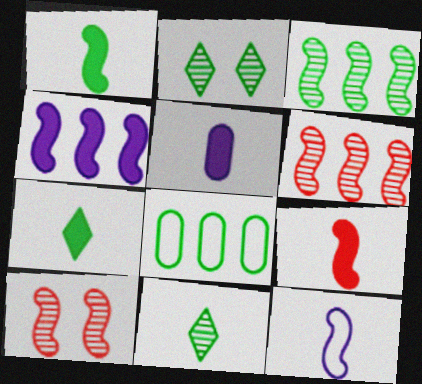[[1, 2, 8], 
[5, 7, 9]]